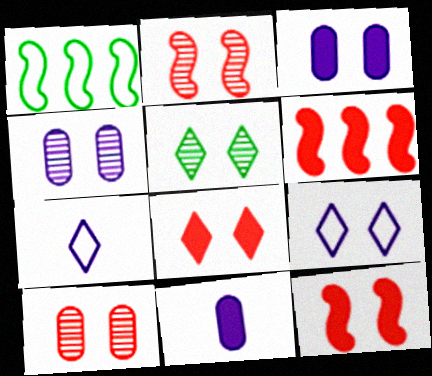[[2, 4, 5], 
[5, 8, 9]]